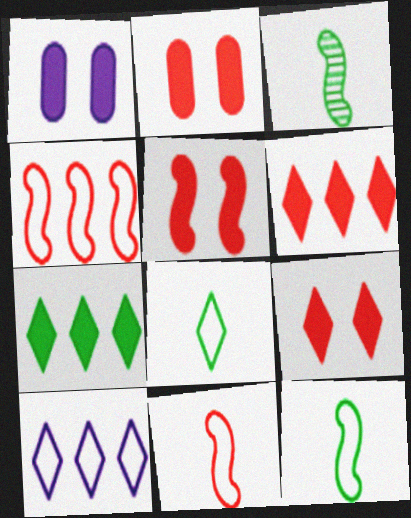[[2, 3, 10], 
[2, 5, 9]]